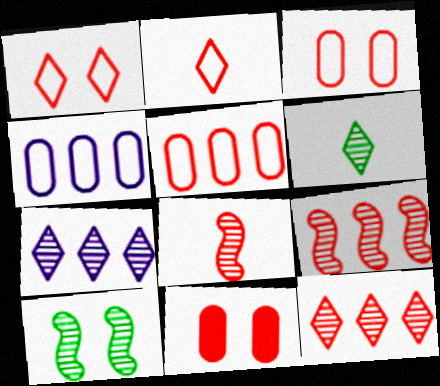[[2, 9, 11]]